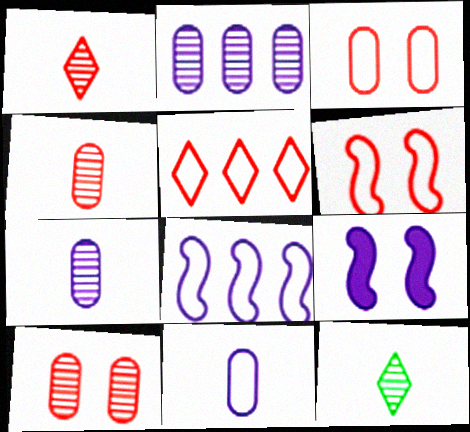[]